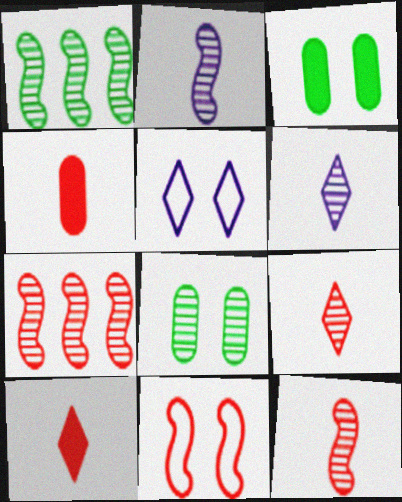[[1, 4, 5], 
[6, 7, 8]]